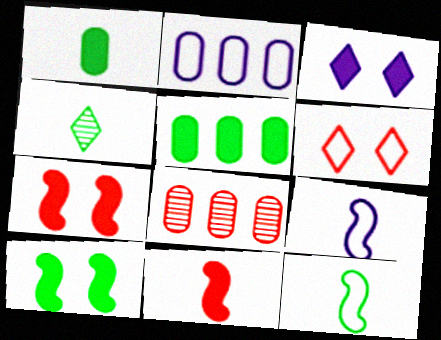[[1, 4, 12], 
[2, 4, 7], 
[2, 5, 8], 
[2, 6, 12], 
[3, 5, 11], 
[3, 8, 12], 
[6, 8, 11]]